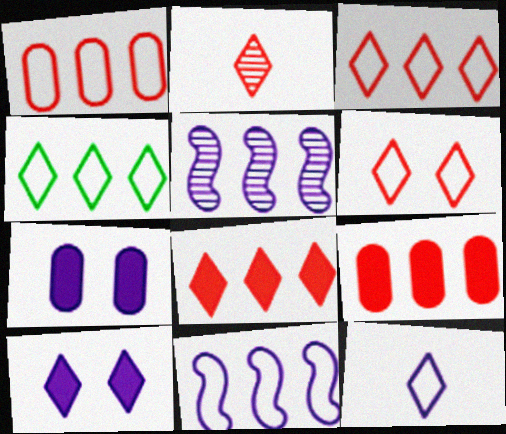[[1, 4, 11], 
[2, 4, 10], 
[2, 6, 8], 
[4, 5, 9], 
[4, 6, 12], 
[5, 7, 12]]